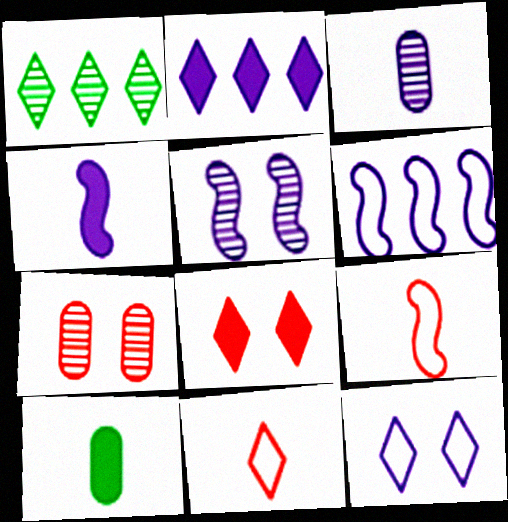[[4, 5, 6]]